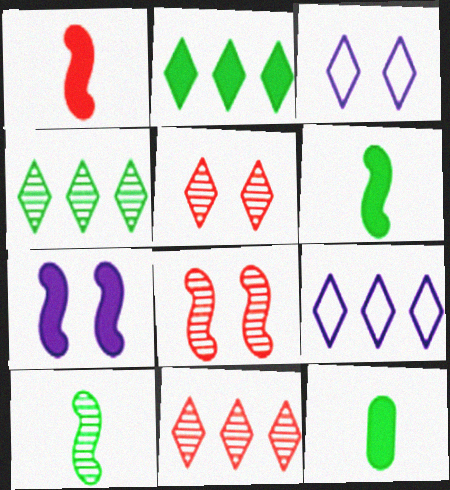[[2, 9, 11], 
[8, 9, 12]]